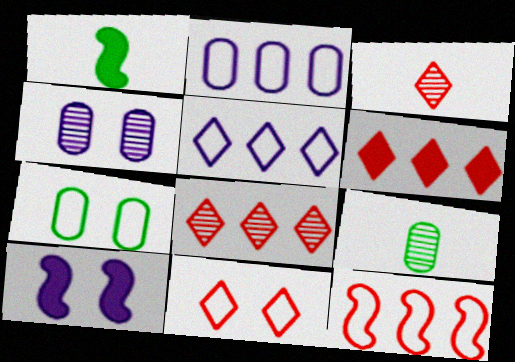[[3, 6, 11]]